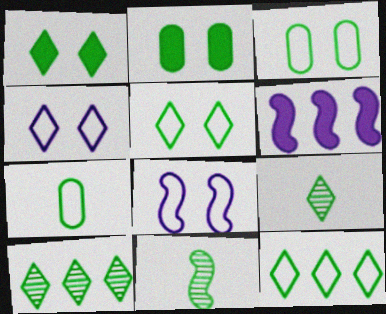[[1, 9, 12], 
[2, 11, 12]]